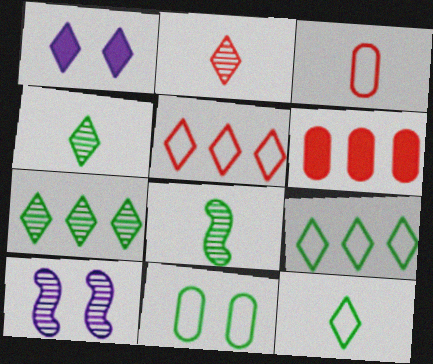[[1, 2, 9], 
[1, 4, 5], 
[6, 10, 12]]